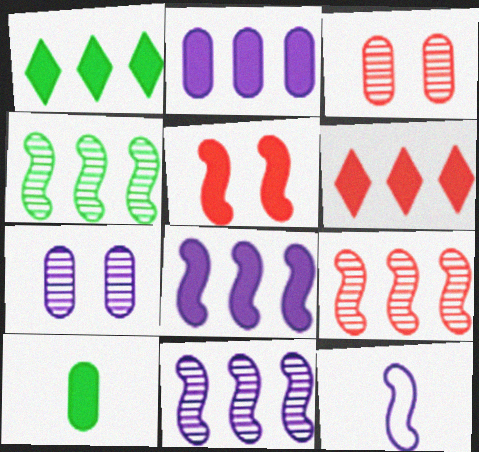[[1, 3, 12], 
[4, 5, 12], 
[4, 9, 11]]